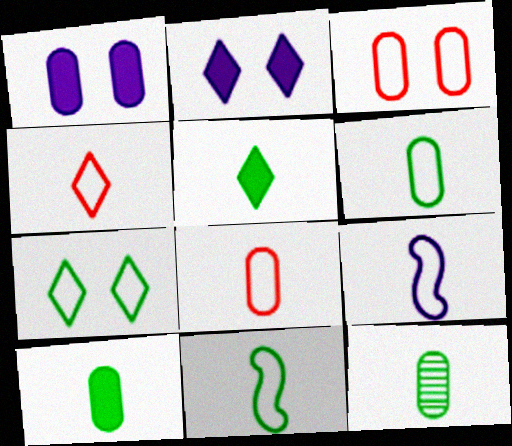[[4, 6, 9], 
[5, 11, 12], 
[6, 10, 12]]